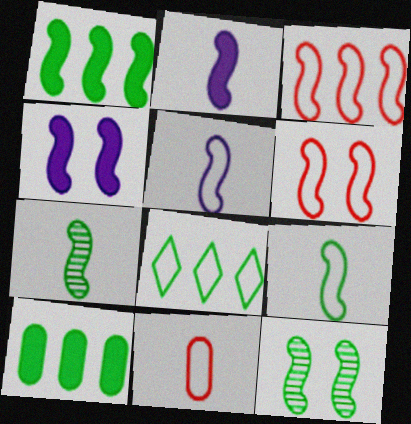[[1, 9, 12], 
[2, 3, 12], 
[3, 4, 7], 
[4, 6, 12]]